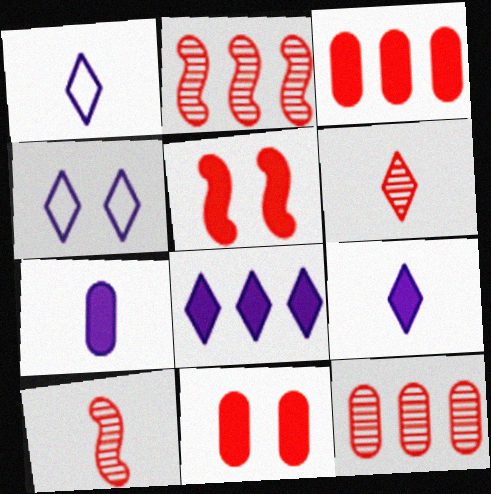[]